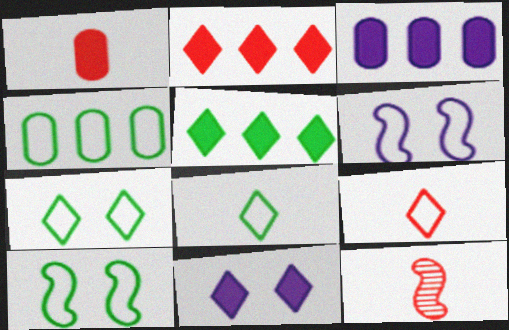[[1, 9, 12], 
[3, 7, 12], 
[4, 6, 9], 
[4, 8, 10], 
[4, 11, 12]]